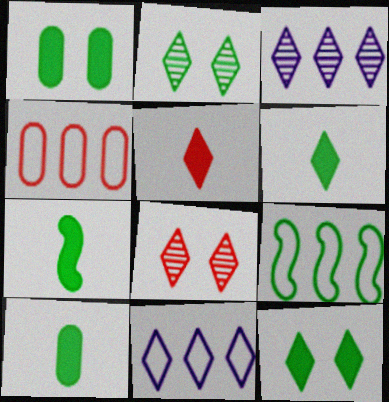[[2, 5, 11], 
[2, 9, 10], 
[4, 9, 11], 
[6, 7, 10], 
[6, 8, 11]]